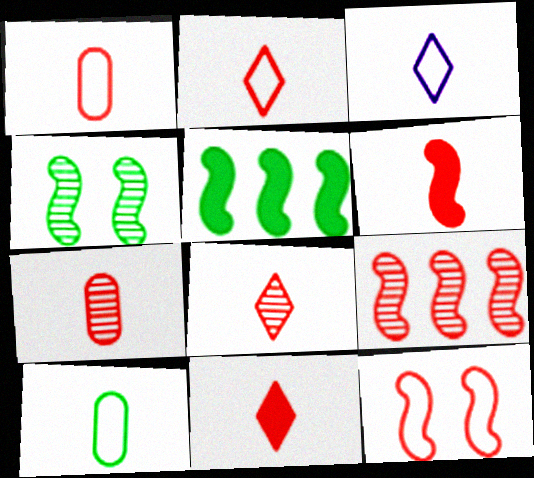[[1, 6, 8], 
[2, 6, 7], 
[2, 8, 11], 
[6, 9, 12]]